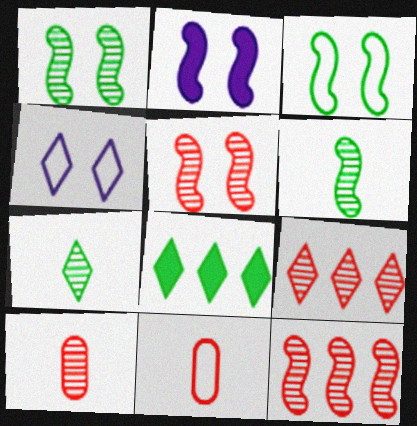[[2, 3, 5], 
[5, 9, 10]]